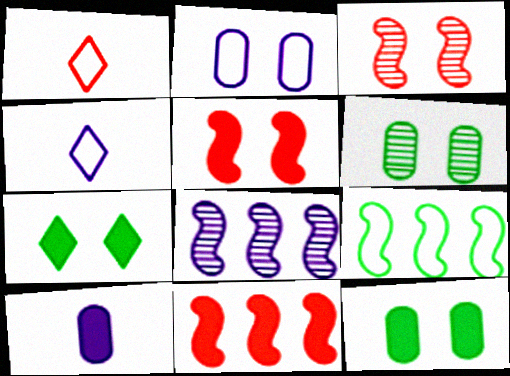[[1, 2, 9], 
[1, 8, 12], 
[2, 3, 7], 
[4, 6, 11], 
[7, 10, 11], 
[8, 9, 11]]